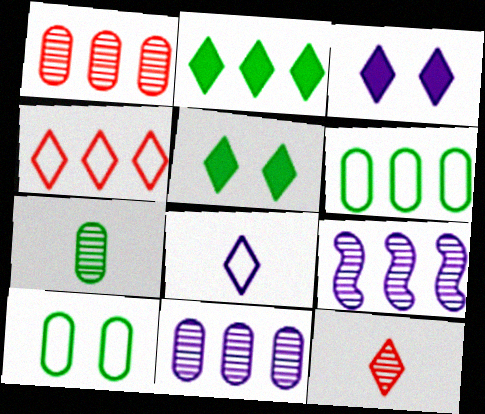[]